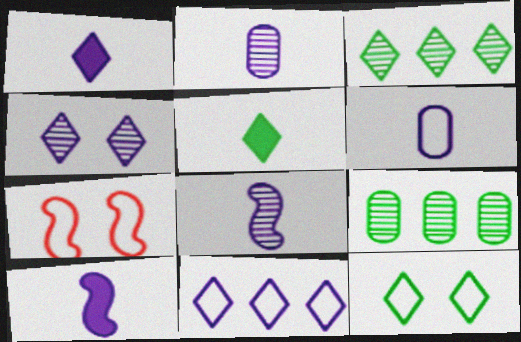[[1, 4, 11], 
[1, 6, 8], 
[1, 7, 9], 
[3, 5, 12]]